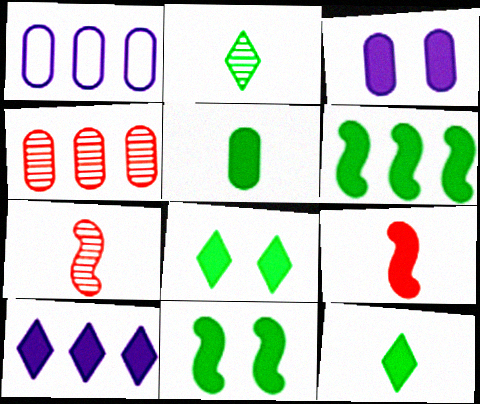[[1, 7, 8], 
[5, 6, 8]]